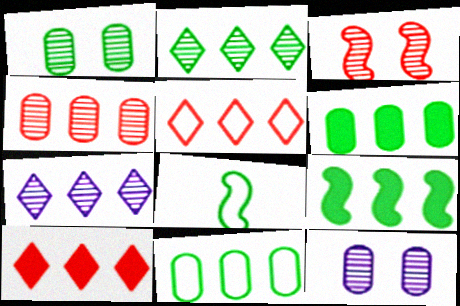[[2, 9, 11], 
[8, 10, 12]]